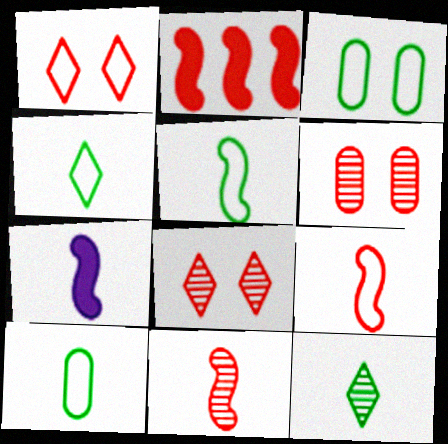[[4, 5, 10], 
[5, 7, 11]]